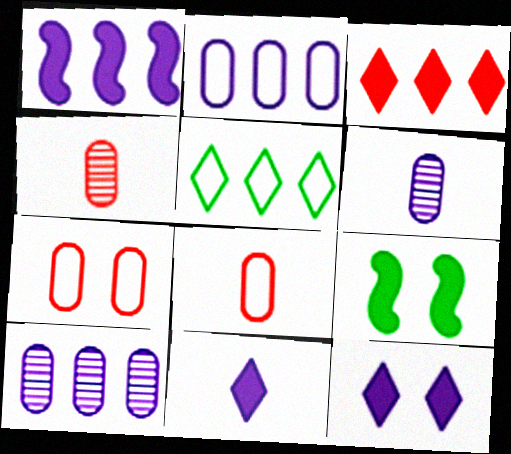[]